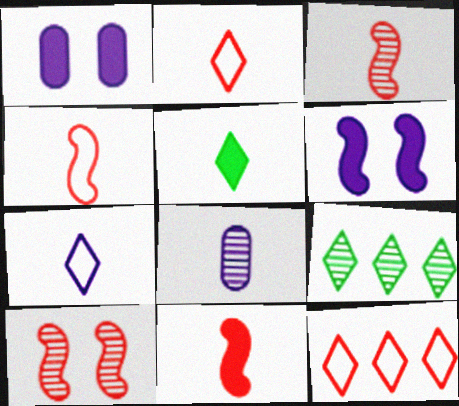[[1, 4, 9], 
[3, 4, 11], 
[4, 5, 8], 
[8, 9, 10]]